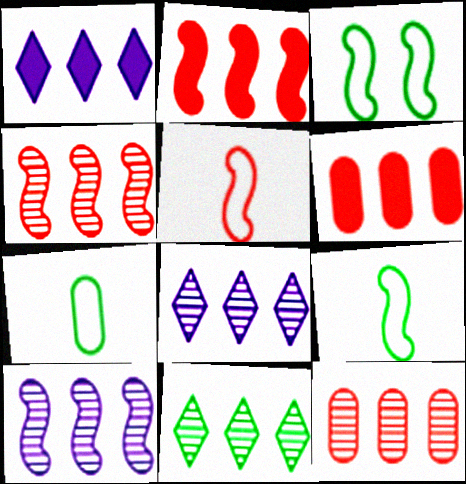[[10, 11, 12]]